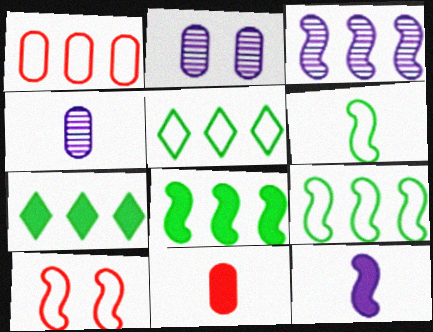[[1, 3, 7], 
[4, 7, 10]]